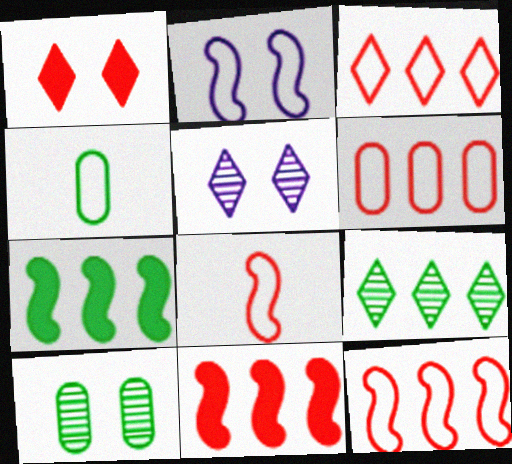[[1, 2, 10], 
[2, 3, 4], 
[3, 6, 12], 
[4, 5, 11]]